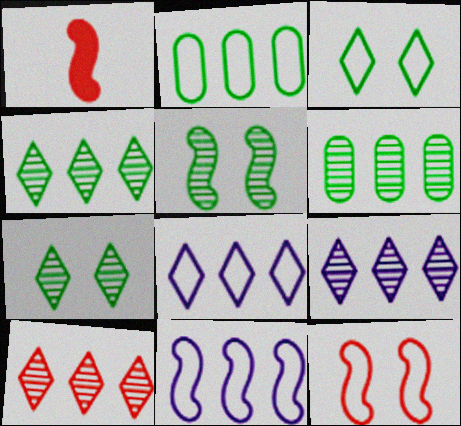[[1, 5, 11], 
[4, 9, 10]]